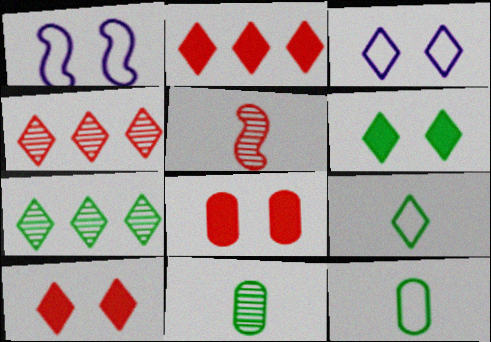[[1, 2, 11], 
[6, 7, 9]]